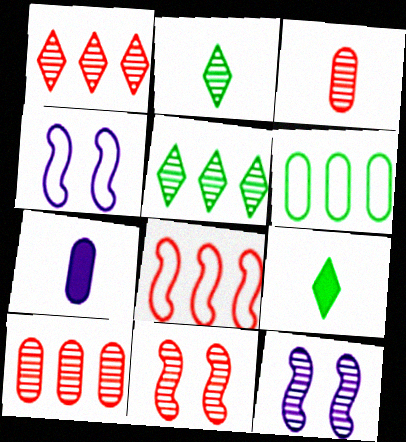[[1, 3, 11], 
[2, 10, 12], 
[3, 5, 12], 
[4, 9, 10]]